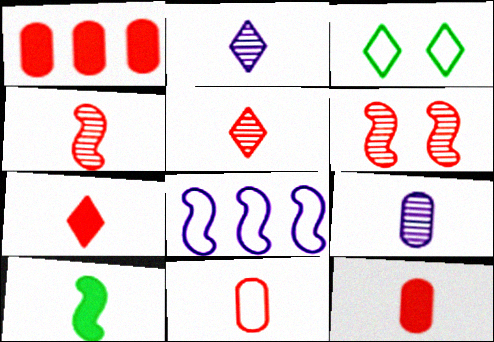[[2, 10, 11], 
[3, 8, 11], 
[4, 7, 11], 
[6, 8, 10]]